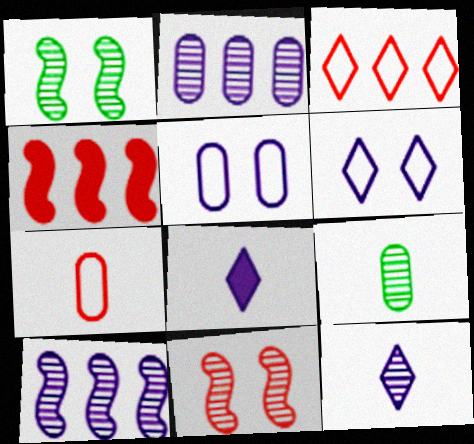[[4, 6, 9], 
[5, 8, 10]]